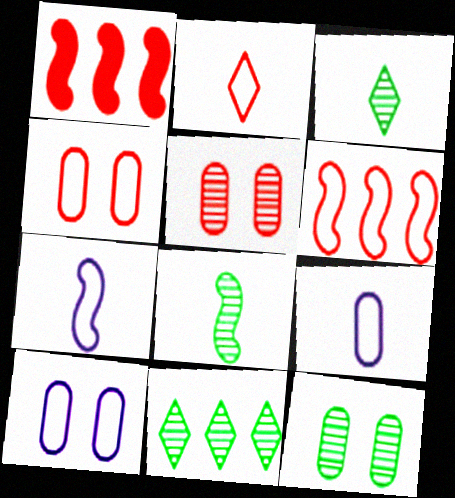[[1, 2, 5], 
[1, 3, 10], 
[2, 4, 6], 
[8, 11, 12]]